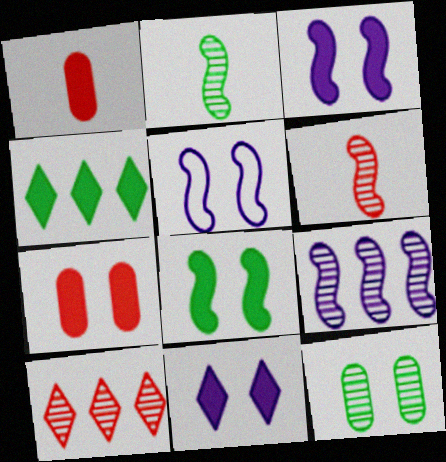[[1, 3, 4], 
[7, 8, 11]]